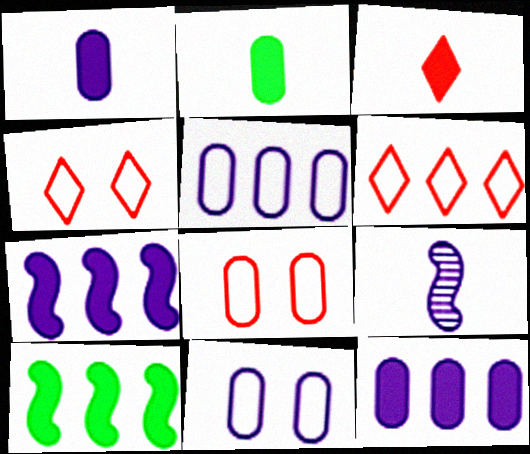[]